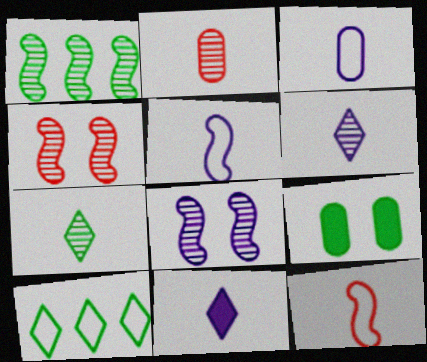[]